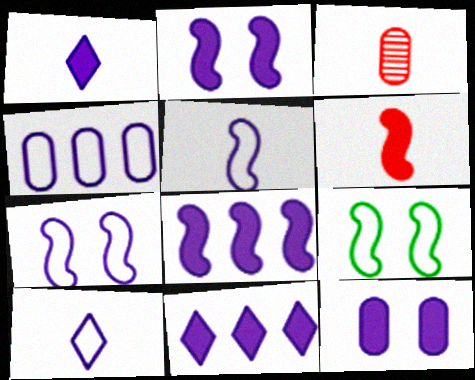[[1, 8, 12], 
[3, 9, 11], 
[4, 7, 10]]